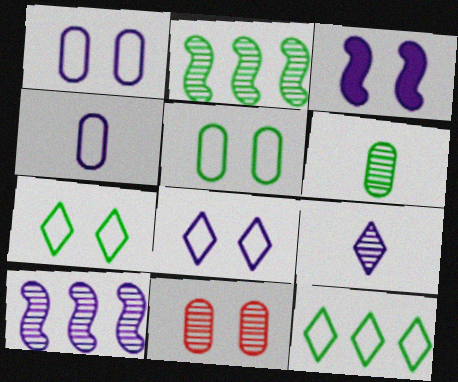[[2, 9, 11], 
[3, 7, 11]]